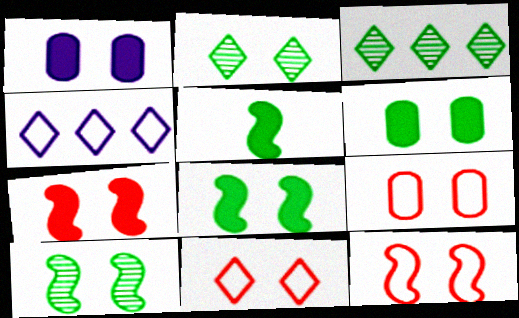[[1, 2, 12], 
[1, 10, 11], 
[9, 11, 12]]